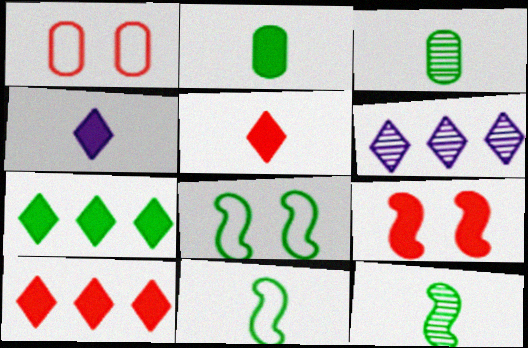[[3, 7, 8]]